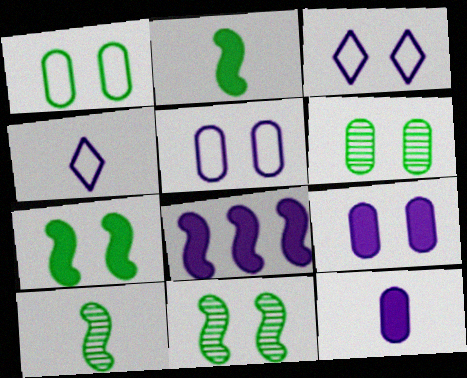[]